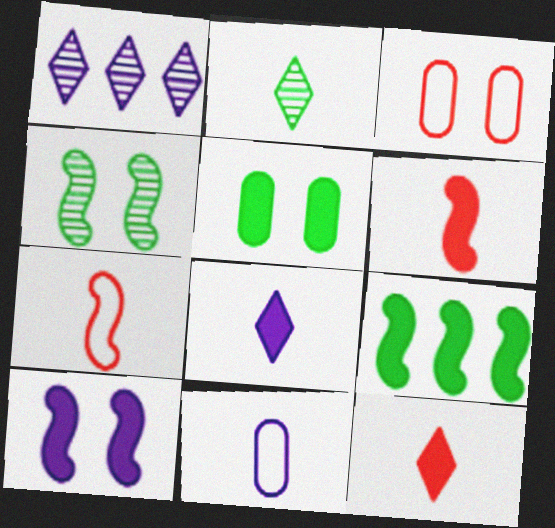[[1, 5, 7], 
[1, 10, 11], 
[2, 6, 11], 
[6, 9, 10]]